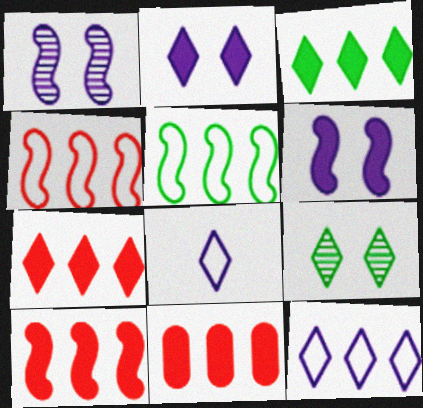[[7, 8, 9], 
[7, 10, 11]]